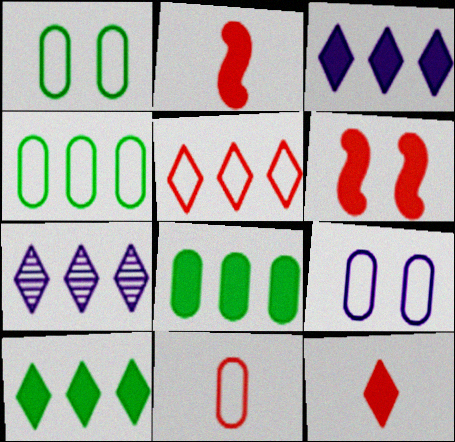[[1, 2, 7], 
[4, 9, 11], 
[5, 7, 10]]